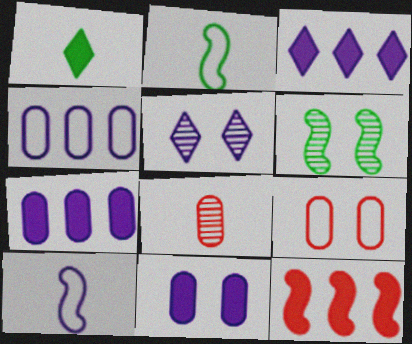[[1, 8, 10], 
[1, 11, 12], 
[5, 7, 10], 
[6, 10, 12]]